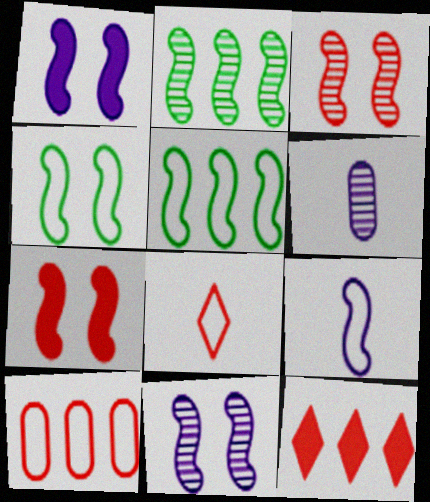[[1, 3, 4], 
[2, 7, 9], 
[4, 6, 12], 
[4, 7, 11]]